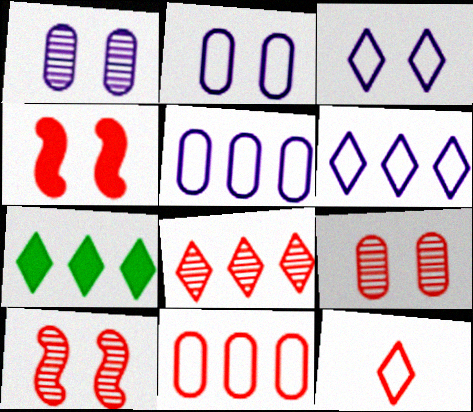[[6, 7, 8]]